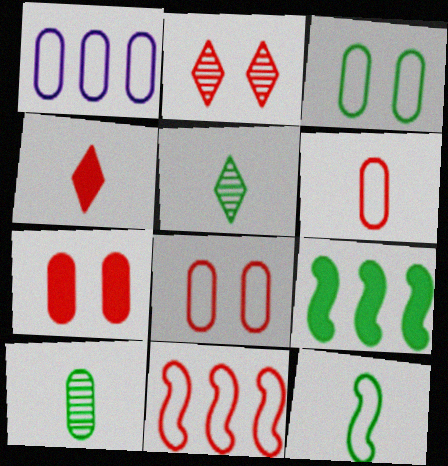[[1, 3, 6], 
[1, 7, 10], 
[3, 5, 9]]